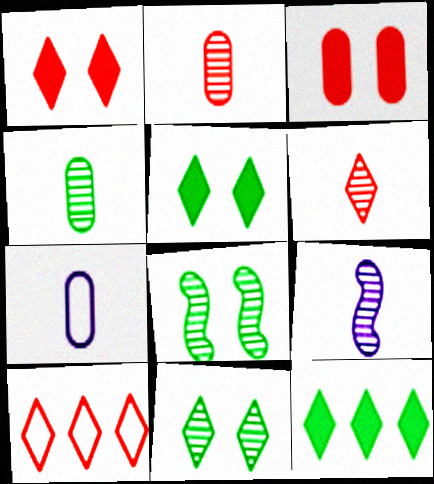[[1, 6, 10], 
[4, 6, 9]]